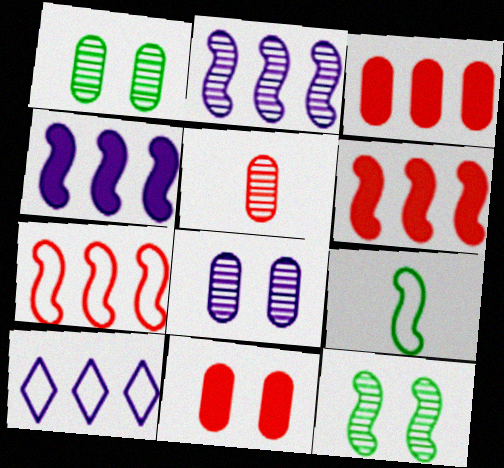[]